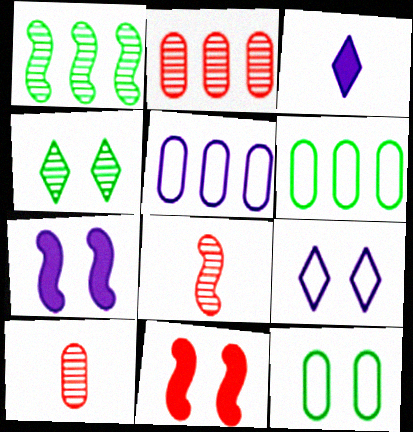[]